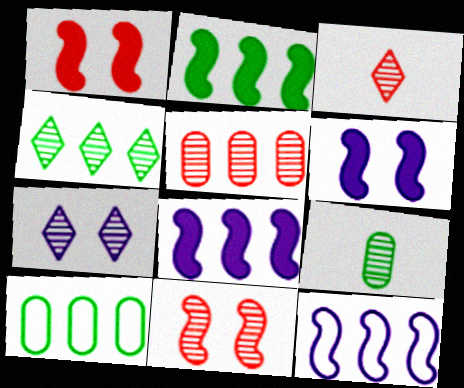[[2, 4, 10], 
[3, 4, 7], 
[3, 5, 11], 
[3, 6, 10]]